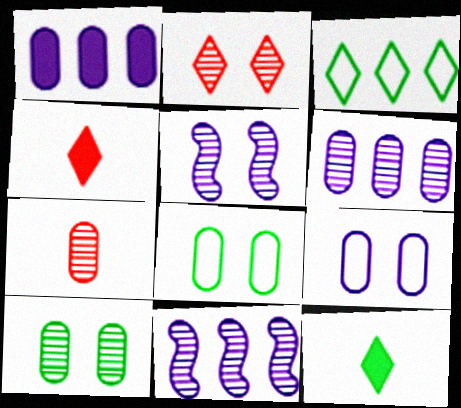[[1, 7, 8], 
[2, 5, 10], 
[4, 8, 11], 
[6, 7, 10]]